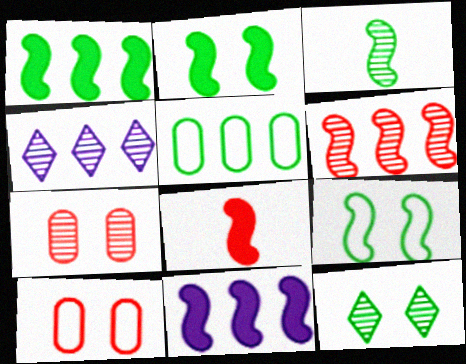[[1, 3, 9], 
[2, 8, 11], 
[3, 4, 7]]